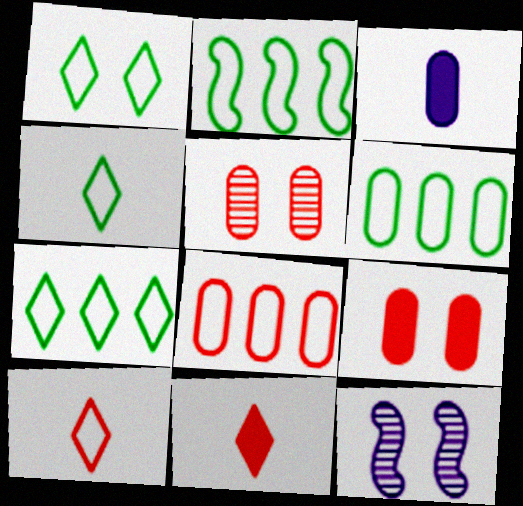[[1, 4, 7], 
[1, 9, 12], 
[2, 6, 7], 
[3, 5, 6], 
[6, 11, 12]]